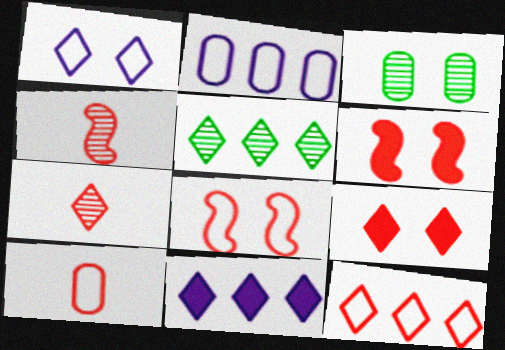[[1, 3, 6], 
[5, 11, 12], 
[7, 9, 12], 
[8, 10, 12]]